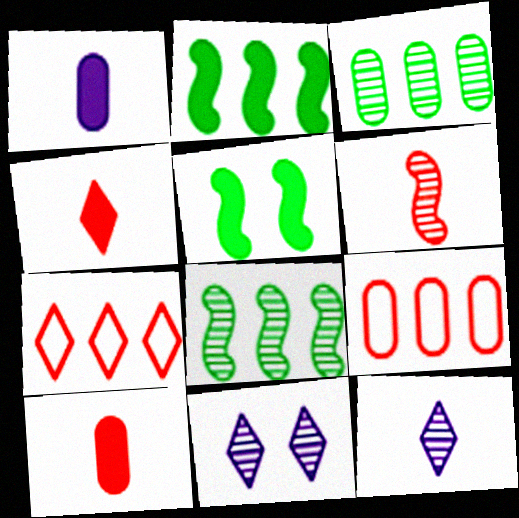[[3, 6, 11], 
[5, 9, 12]]